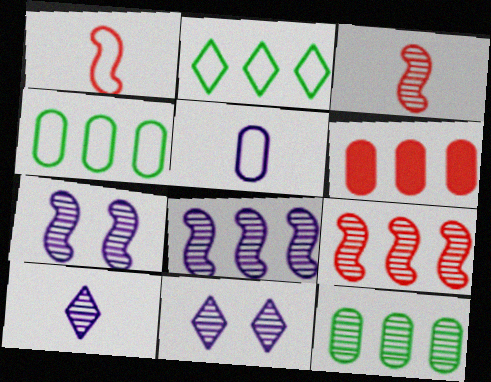[[2, 6, 8], 
[3, 11, 12]]